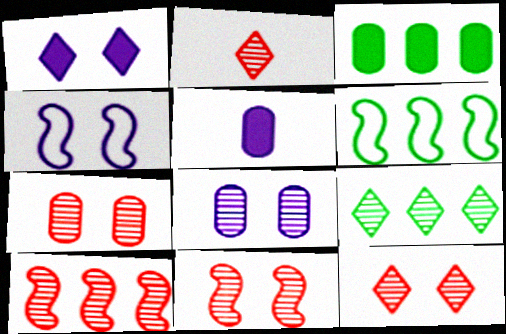[[1, 4, 8], 
[2, 3, 4], 
[2, 7, 10], 
[3, 6, 9], 
[5, 6, 12], 
[7, 11, 12]]